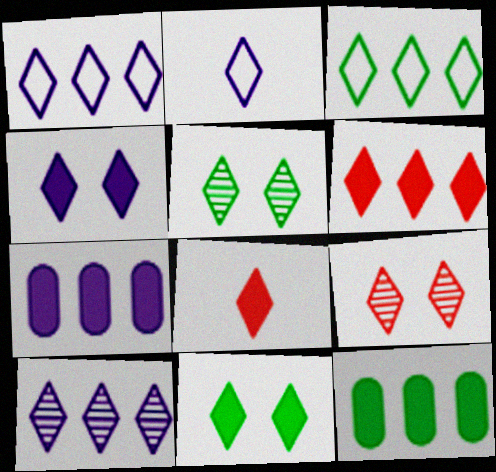[[1, 5, 8], 
[2, 4, 10], 
[2, 5, 6], 
[3, 6, 10]]